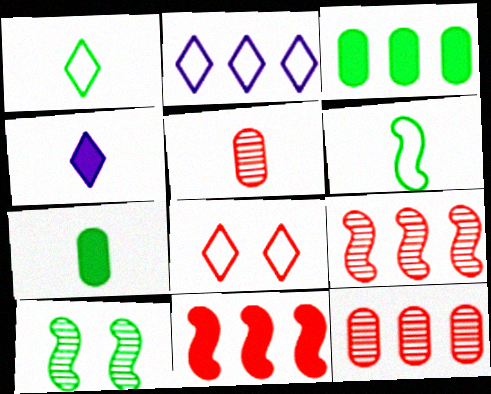[[1, 2, 8], 
[1, 3, 10], 
[2, 3, 9], 
[4, 5, 6], 
[5, 8, 11]]